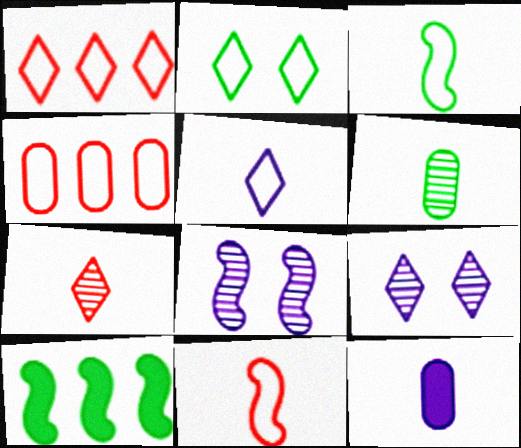[[1, 2, 5], 
[2, 6, 10], 
[3, 7, 12], 
[8, 10, 11]]